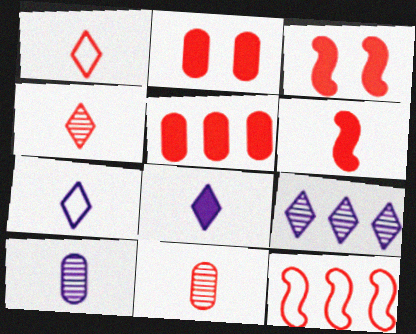[[1, 6, 11], 
[2, 4, 12]]